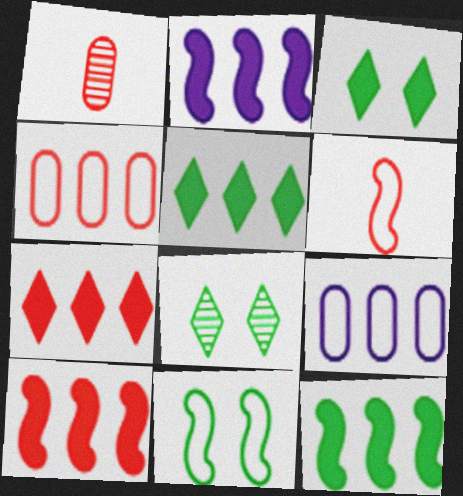[[2, 10, 12]]